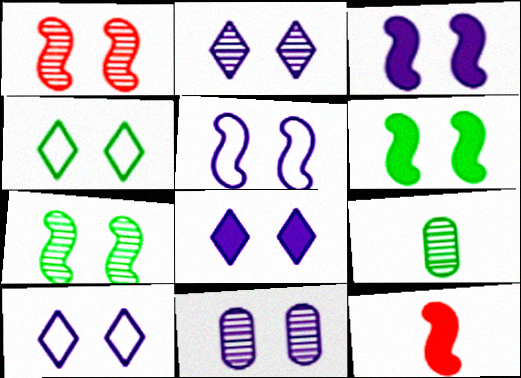[[1, 5, 6], 
[2, 8, 10], 
[3, 10, 11], 
[5, 8, 11]]